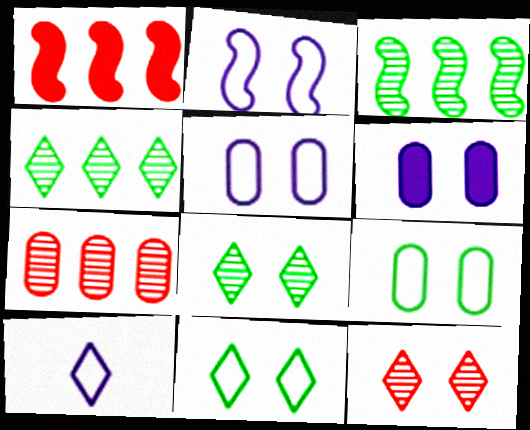[]